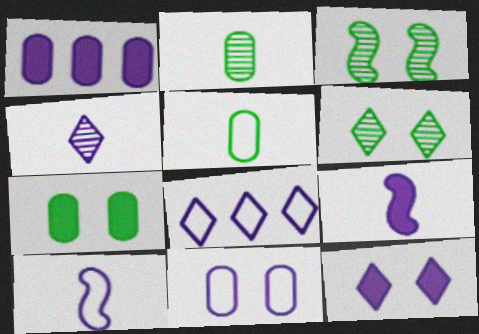[[1, 9, 12], 
[4, 8, 12], 
[8, 10, 11]]